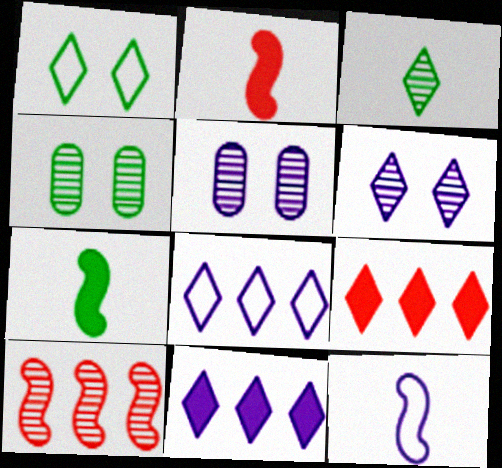[[2, 4, 8], 
[3, 5, 10], 
[4, 9, 12], 
[5, 11, 12]]